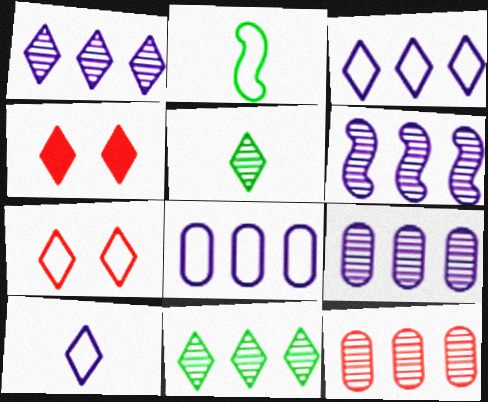[[1, 6, 9], 
[2, 4, 9], 
[2, 7, 8], 
[3, 4, 5], 
[4, 10, 11], 
[6, 11, 12]]